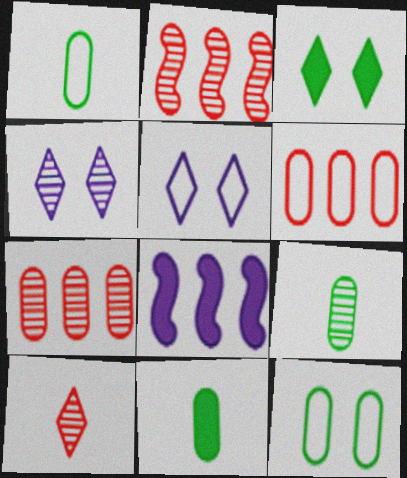[[1, 9, 11], 
[2, 4, 9], 
[2, 5, 11], 
[8, 10, 12]]